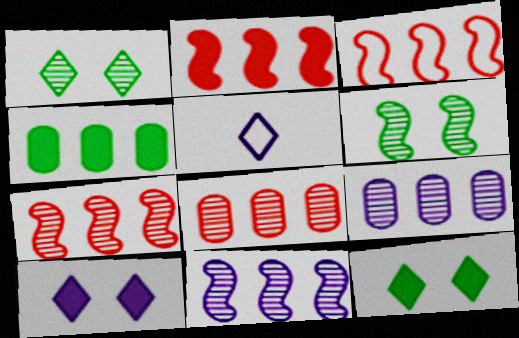[[2, 3, 7]]